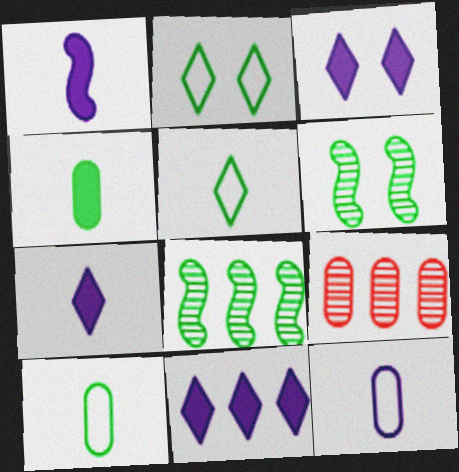[[1, 2, 9], 
[2, 4, 8], 
[3, 7, 11]]